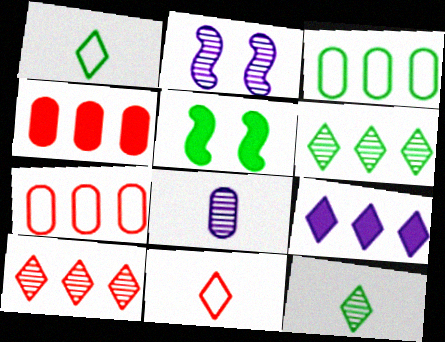[[1, 2, 4], 
[3, 5, 12]]